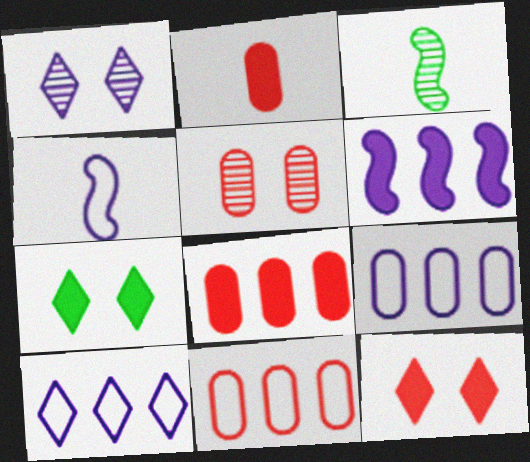[[2, 5, 11], 
[2, 6, 7], 
[3, 9, 12]]